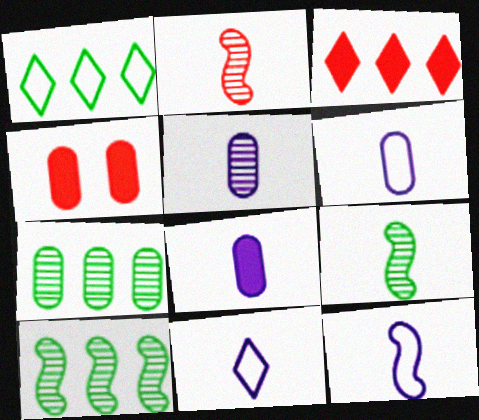[[4, 6, 7], 
[4, 10, 11], 
[5, 6, 8], 
[6, 11, 12]]